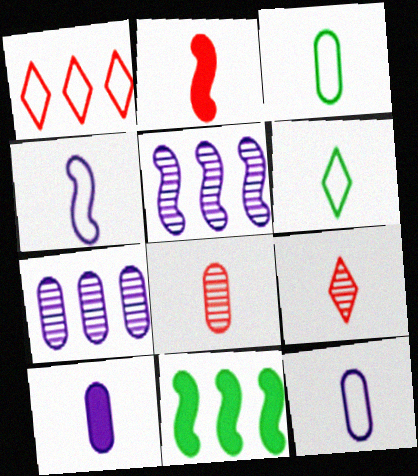[[1, 7, 11], 
[3, 8, 10]]